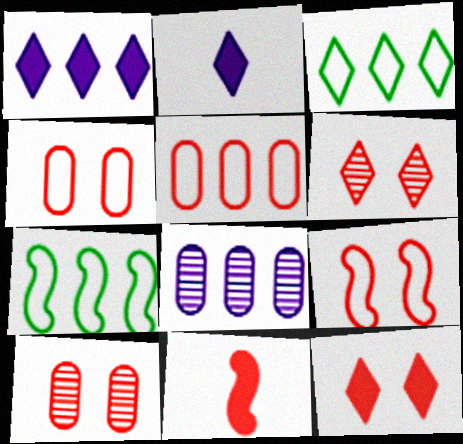[[2, 3, 6], 
[2, 7, 10], 
[5, 6, 11], 
[9, 10, 12]]